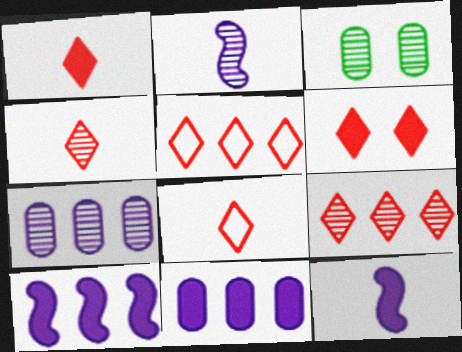[[1, 4, 8], 
[2, 3, 9], 
[3, 5, 12], 
[3, 8, 10], 
[4, 5, 6], 
[6, 8, 9]]